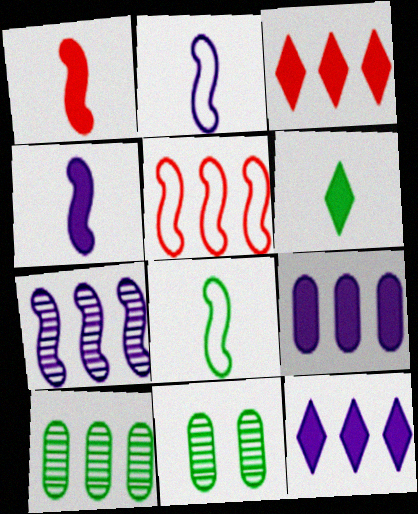[[2, 3, 11], 
[5, 10, 12]]